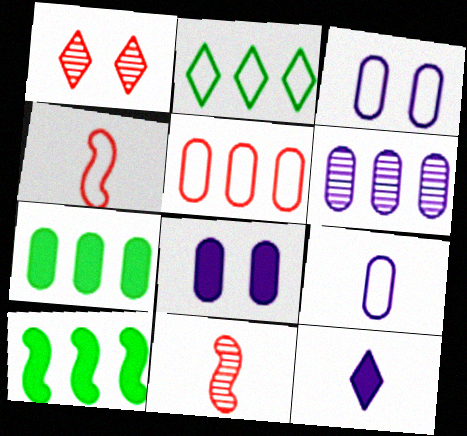[[1, 2, 12], 
[1, 9, 10], 
[2, 3, 4], 
[2, 8, 11], 
[5, 6, 7], 
[6, 8, 9]]